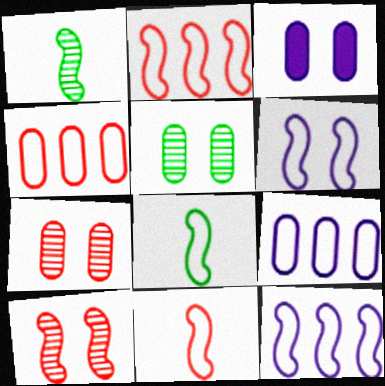[[2, 6, 8]]